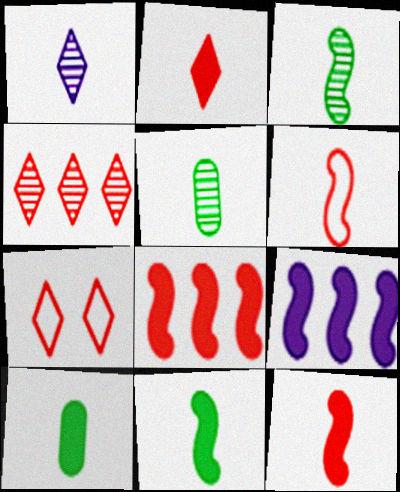[[1, 6, 10], 
[2, 4, 7], 
[5, 7, 9]]